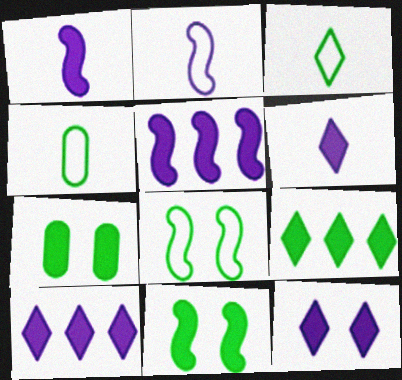[[6, 10, 12]]